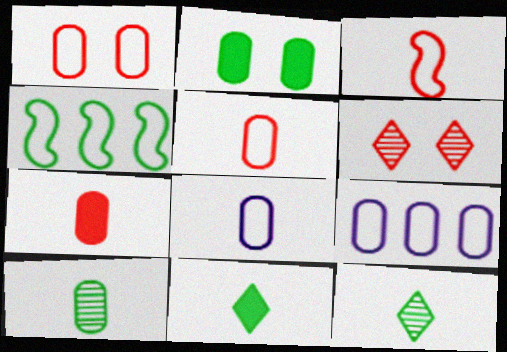[[2, 4, 12], 
[7, 8, 10]]